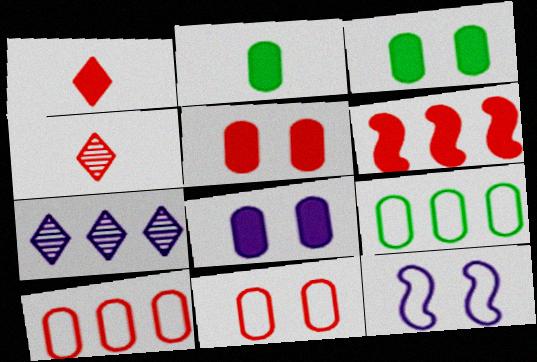[[1, 5, 6], 
[3, 5, 8], 
[4, 6, 11], 
[6, 7, 9]]